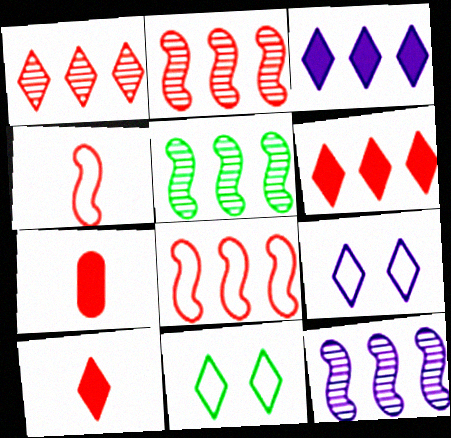[[2, 5, 12], 
[5, 7, 9], 
[7, 11, 12]]